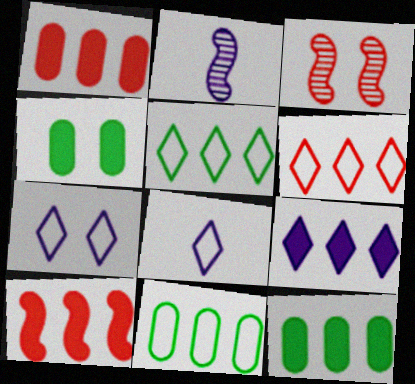[[2, 4, 6], 
[3, 4, 7], 
[3, 8, 12], 
[9, 10, 12]]